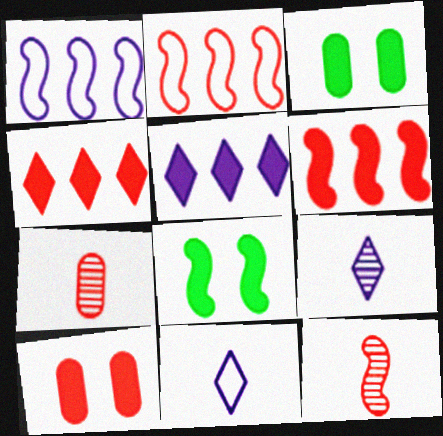[[1, 8, 12], 
[2, 3, 9]]